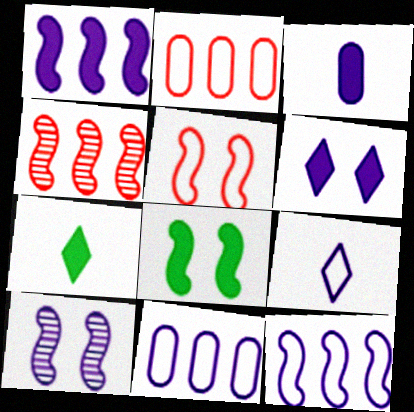[[1, 3, 6], 
[2, 7, 10], 
[5, 8, 10]]